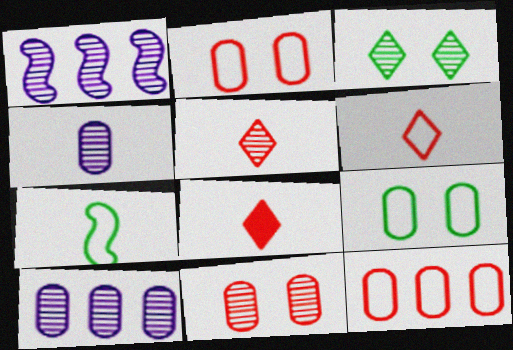[[1, 8, 9], 
[4, 7, 8], 
[5, 6, 8]]